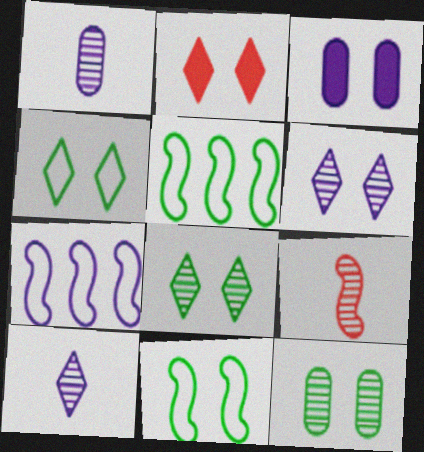[[1, 2, 5], 
[2, 4, 6], 
[3, 7, 10]]